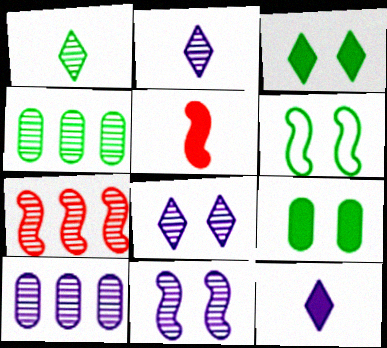[[2, 10, 11]]